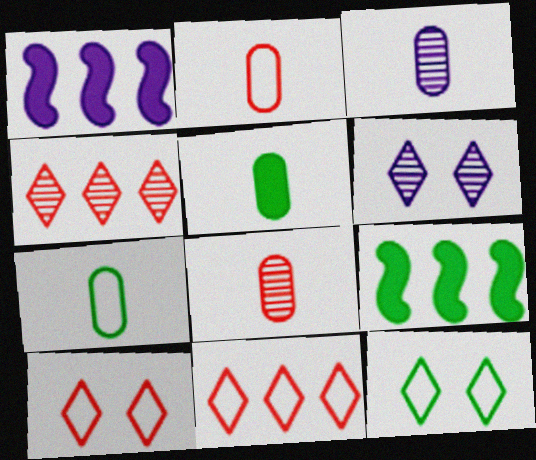[[1, 8, 12], 
[2, 3, 5], 
[2, 6, 9], 
[3, 9, 10]]